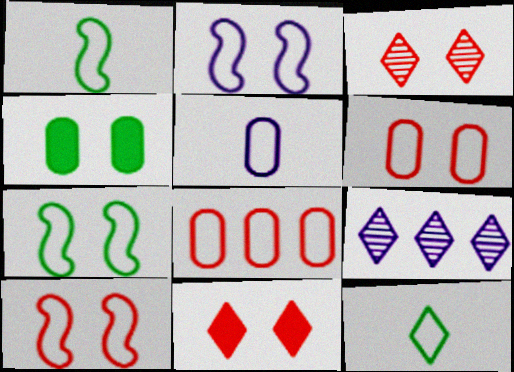[[2, 3, 4], 
[2, 7, 10], 
[2, 8, 12], 
[9, 11, 12]]